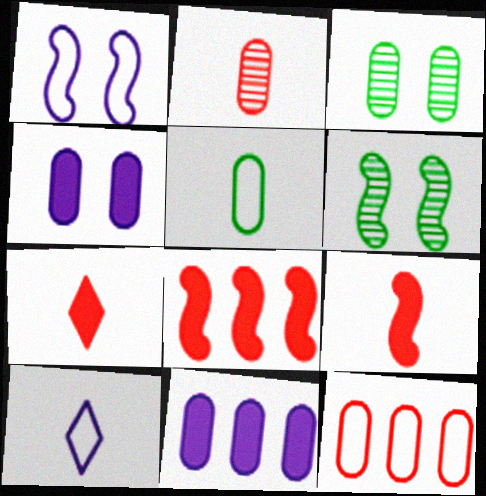[[3, 8, 10]]